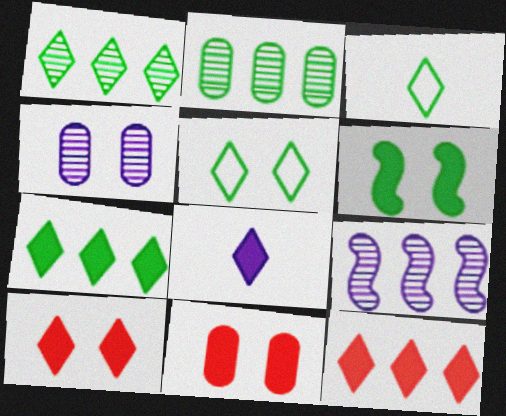[[2, 3, 6], 
[3, 9, 11], 
[7, 8, 10]]